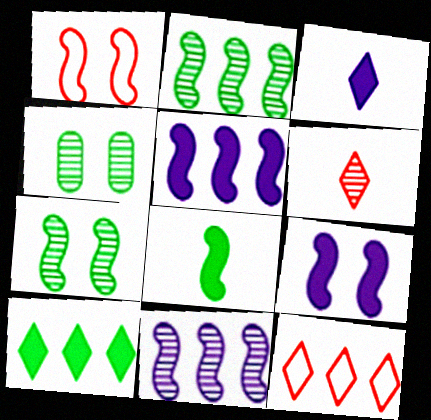[[1, 7, 9], 
[1, 8, 11], 
[4, 6, 11]]